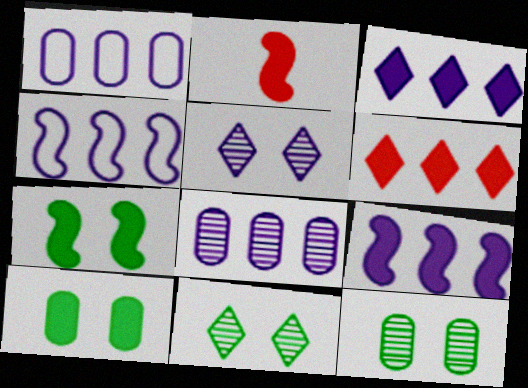[[1, 2, 11], 
[2, 3, 10], 
[2, 7, 9], 
[3, 4, 8]]